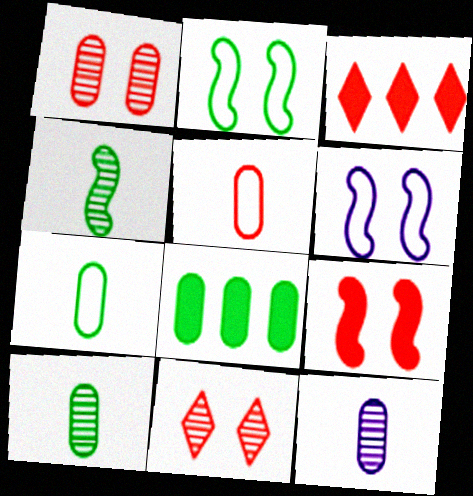[[2, 3, 12], 
[3, 6, 10]]